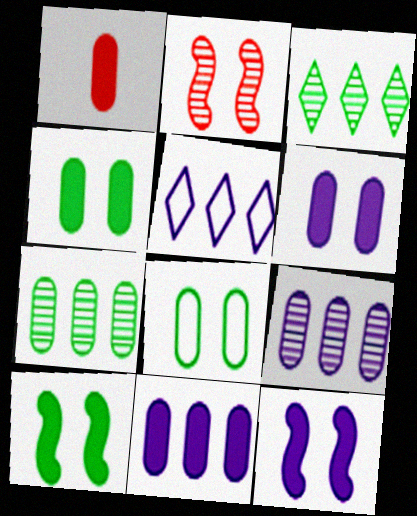[[1, 4, 11], 
[1, 8, 9]]